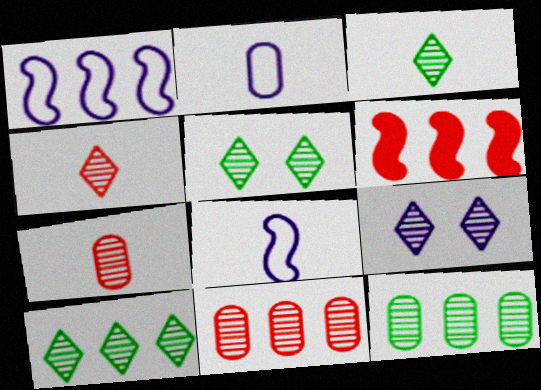[[2, 5, 6], 
[3, 5, 10], 
[4, 9, 10]]